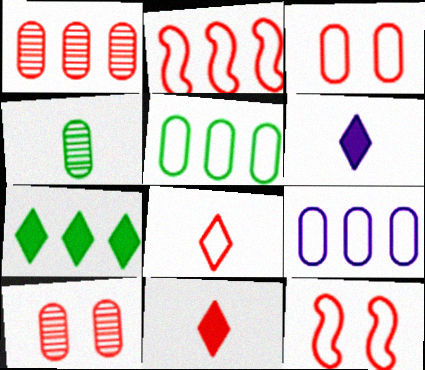[[1, 11, 12], 
[2, 3, 8], 
[2, 10, 11]]